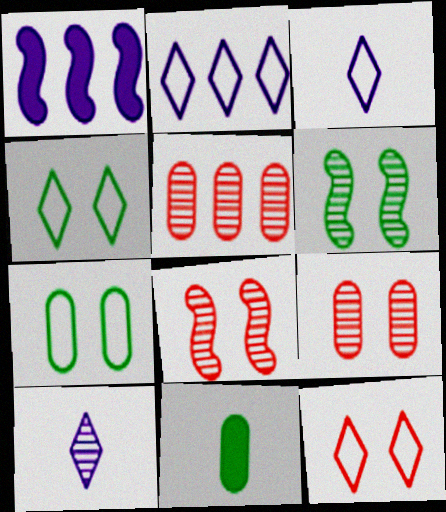[[2, 8, 11], 
[5, 6, 10]]